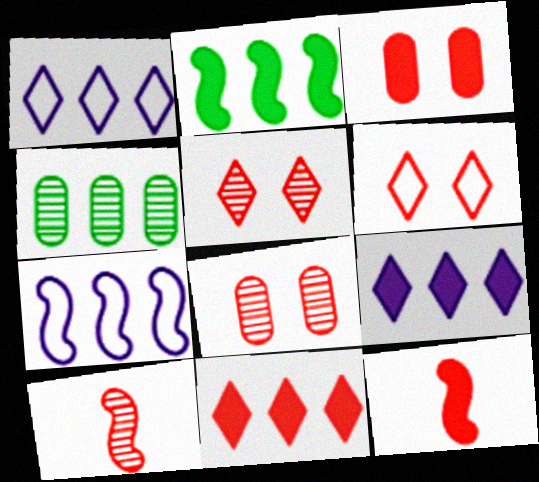[[3, 11, 12], 
[4, 7, 11]]